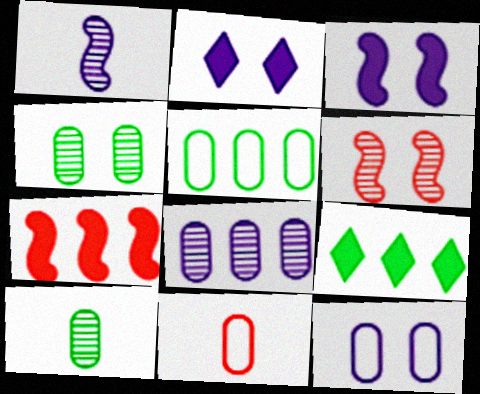[[5, 11, 12]]